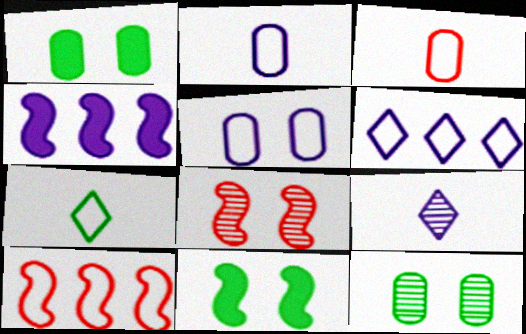[[1, 9, 10], 
[4, 5, 9], 
[5, 7, 10]]